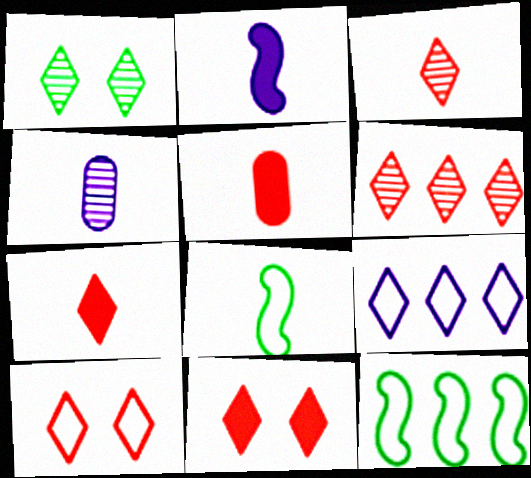[[1, 7, 9], 
[4, 7, 8], 
[4, 11, 12], 
[6, 7, 10]]